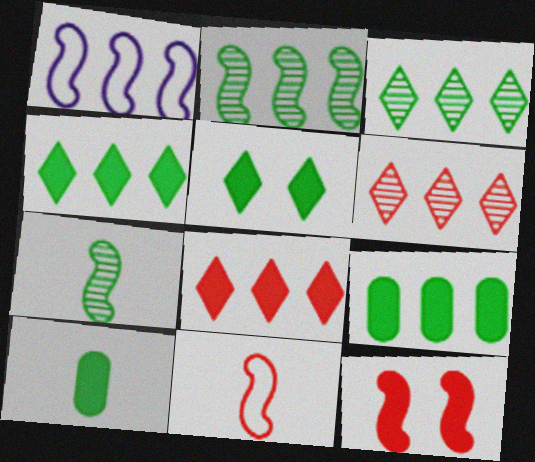[[1, 6, 9], 
[1, 7, 12]]